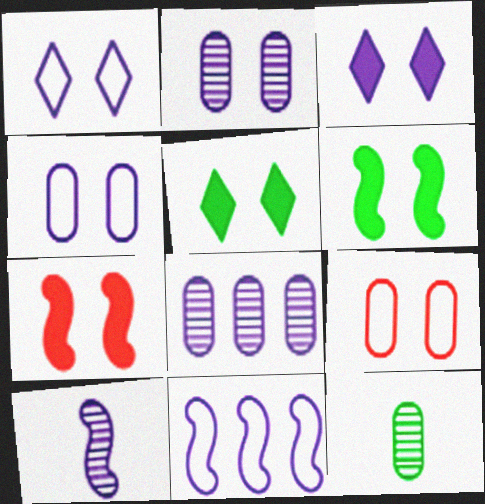[]